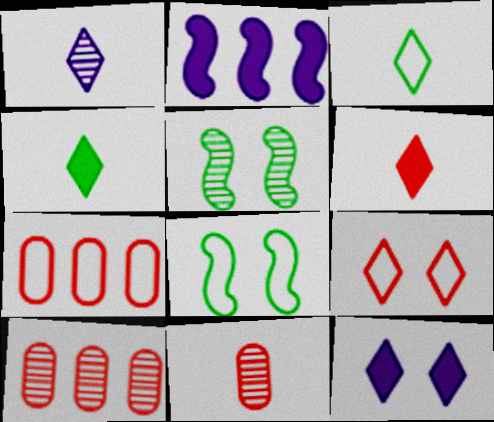[[1, 3, 6], 
[1, 5, 10]]